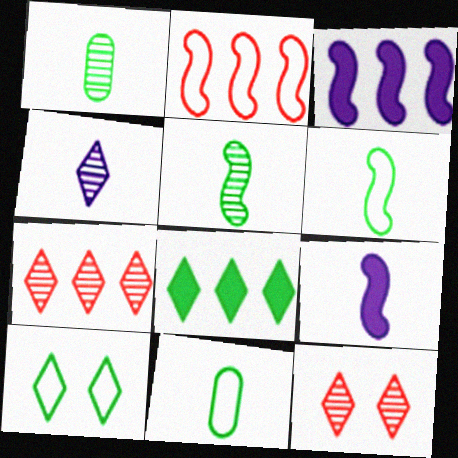[[3, 11, 12]]